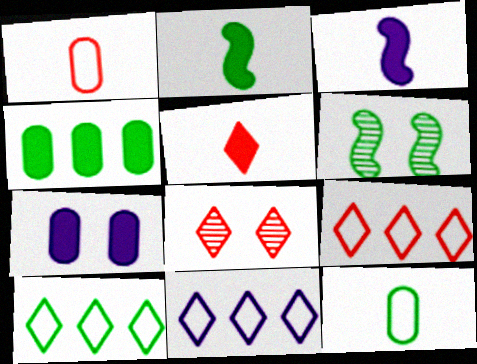[[5, 8, 9], 
[9, 10, 11]]